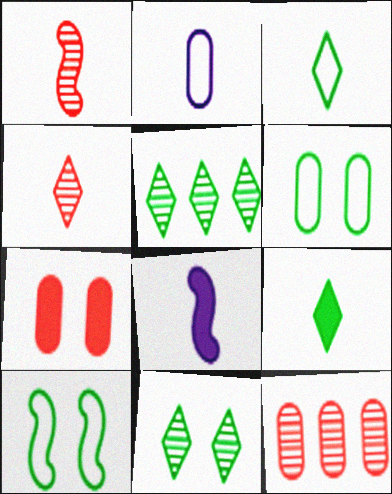[[1, 2, 9]]